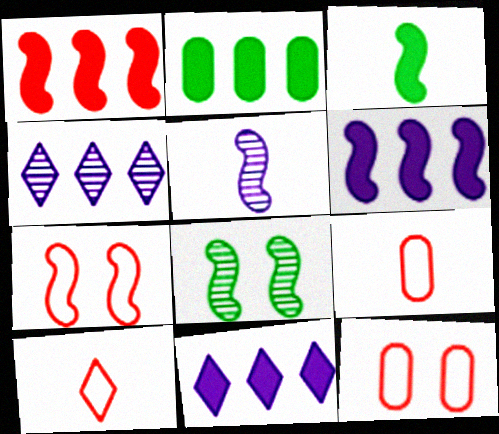[[1, 2, 11], 
[3, 4, 12], 
[8, 9, 11]]